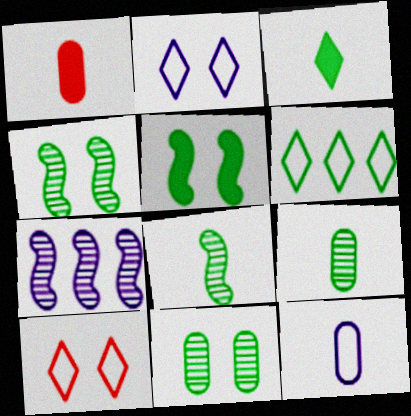[[1, 9, 12], 
[5, 6, 9]]